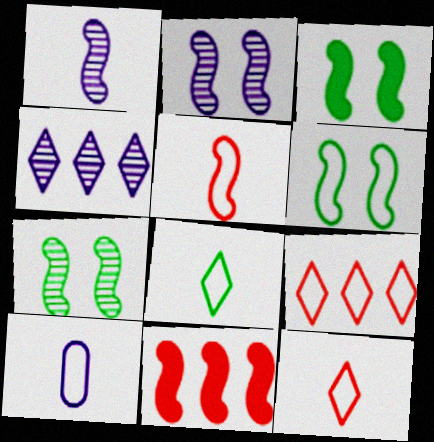[[1, 6, 11], 
[3, 6, 7], 
[5, 8, 10], 
[6, 9, 10]]